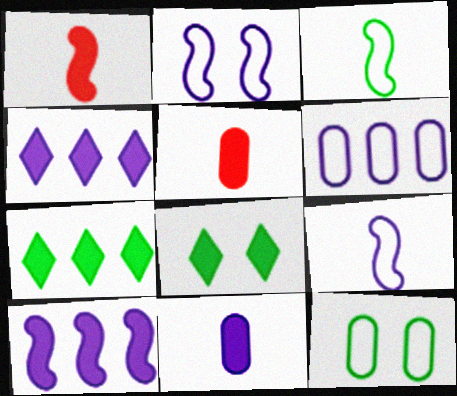[[5, 8, 10]]